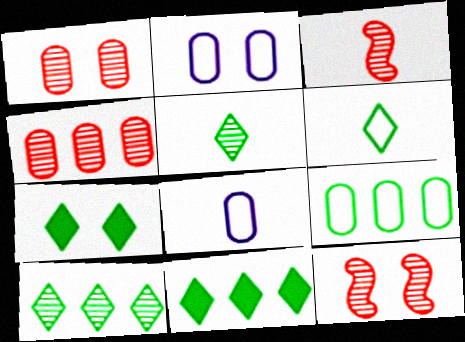[[2, 3, 11], 
[2, 7, 12], 
[6, 7, 10], 
[8, 11, 12]]